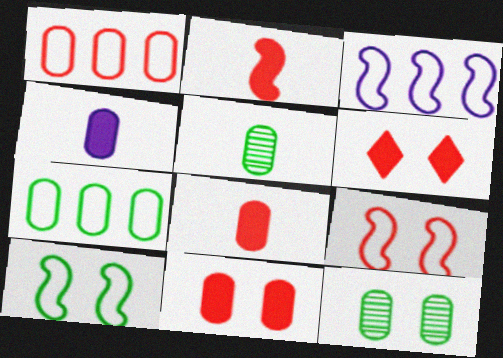[[1, 4, 12], 
[3, 5, 6]]